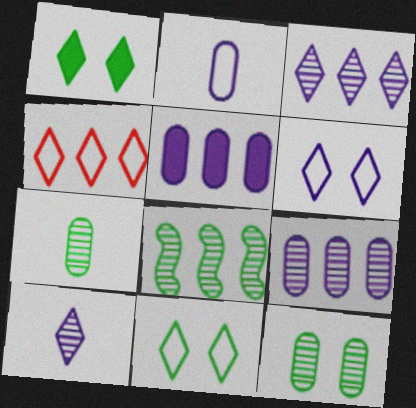[[1, 4, 10], 
[4, 5, 8]]